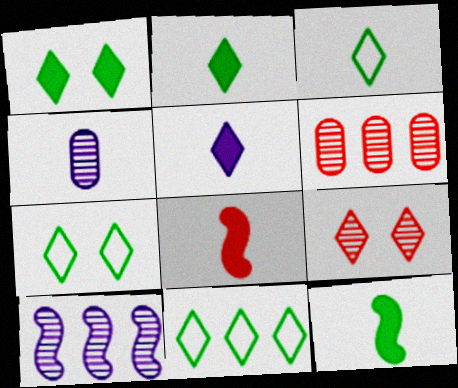[[3, 4, 8], 
[3, 7, 11], 
[5, 9, 11]]